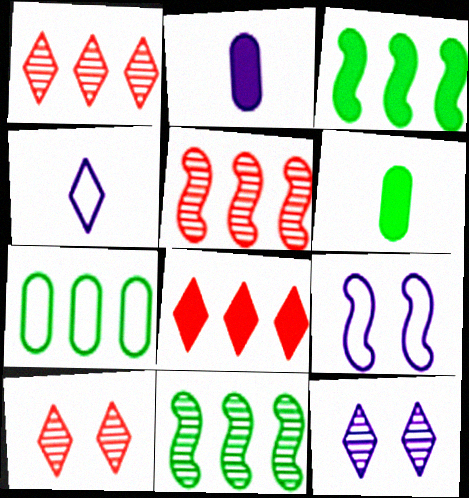[[1, 6, 9]]